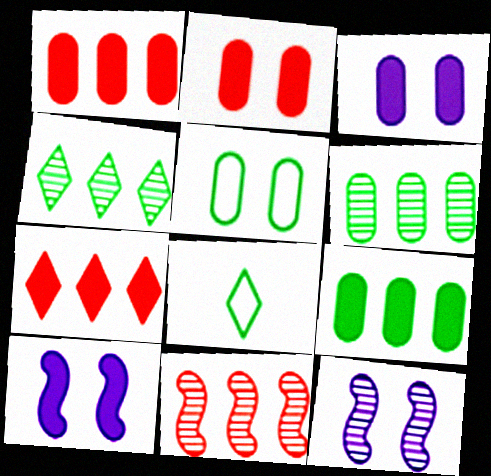[[1, 8, 12], 
[3, 8, 11]]